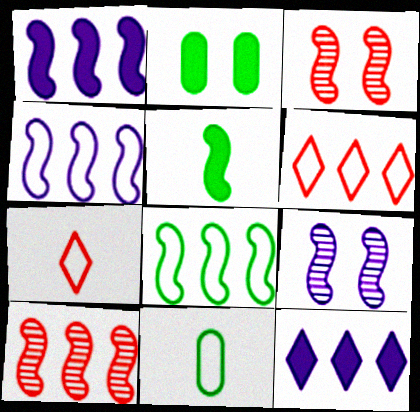[[1, 8, 10], 
[3, 4, 5], 
[3, 11, 12]]